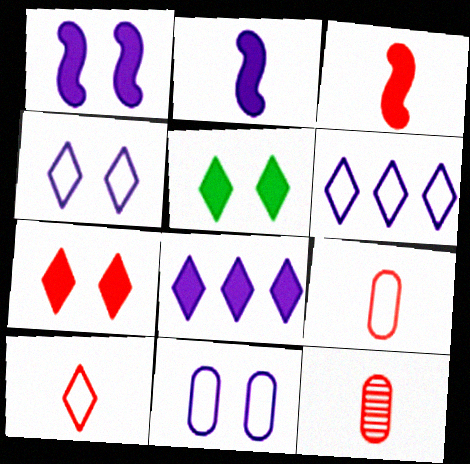[[3, 10, 12]]